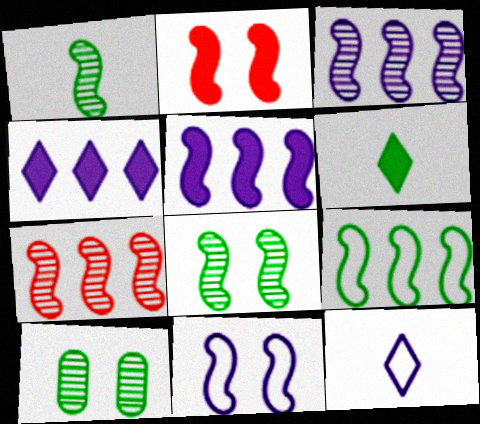[[2, 8, 11], 
[5, 7, 9], 
[6, 9, 10]]